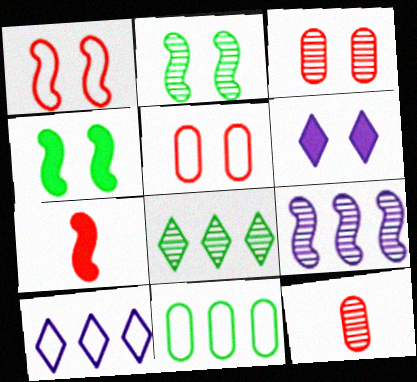[[2, 5, 6], 
[4, 10, 12]]